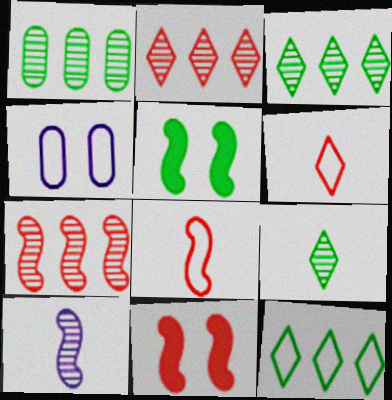[[4, 8, 12], 
[7, 8, 11]]